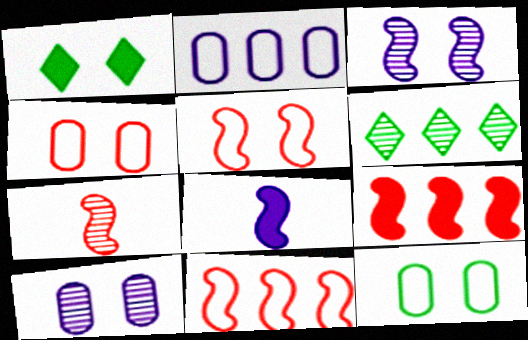[[1, 2, 7], 
[1, 3, 4], 
[1, 5, 10], 
[2, 6, 9], 
[4, 6, 8], 
[5, 7, 9], 
[6, 7, 10]]